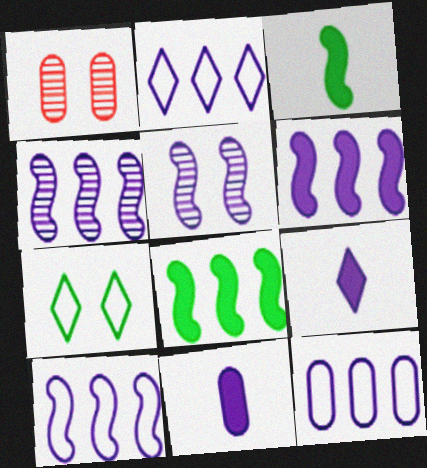[[1, 2, 3], 
[2, 5, 11], 
[2, 10, 12], 
[4, 6, 10], 
[5, 9, 12]]